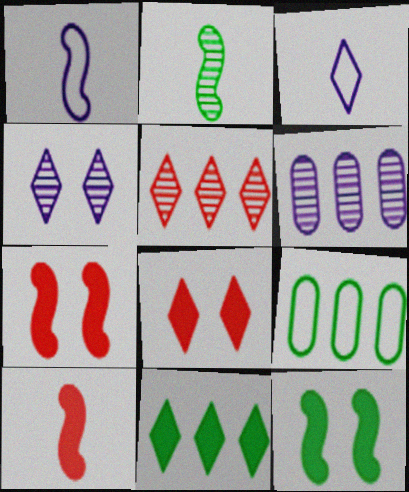[[1, 2, 10], 
[4, 9, 10]]